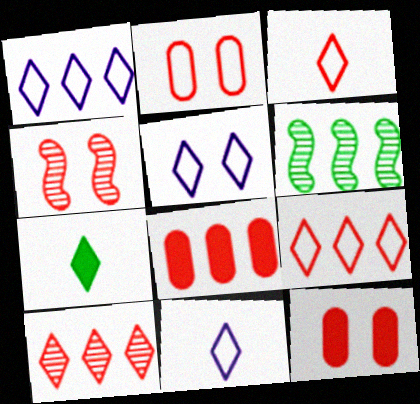[[1, 5, 11], 
[1, 6, 8], 
[3, 4, 8], 
[5, 7, 10], 
[6, 11, 12]]